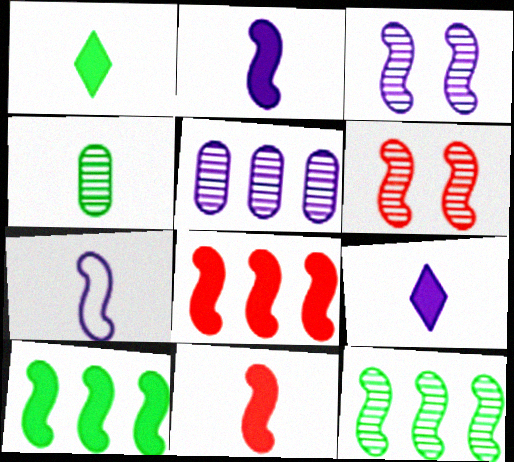[[6, 7, 10]]